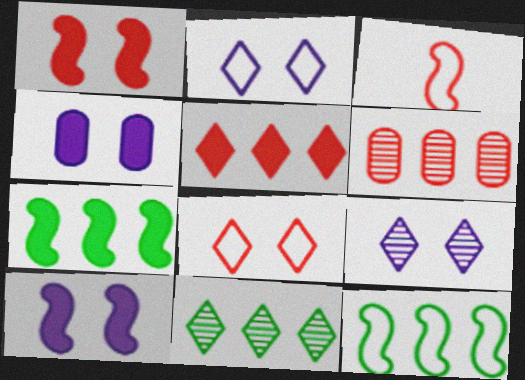[[3, 4, 11]]